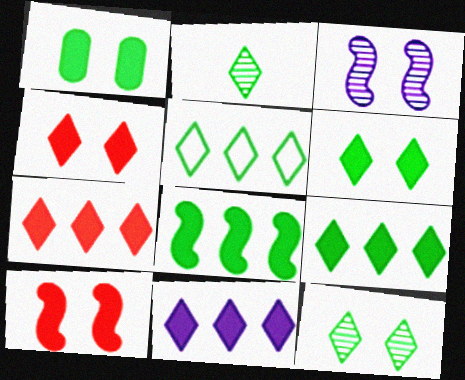[[2, 5, 6], 
[7, 9, 11]]